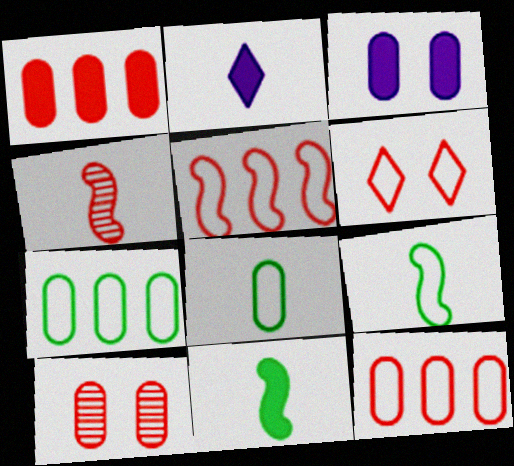[[1, 4, 6], 
[2, 4, 8]]